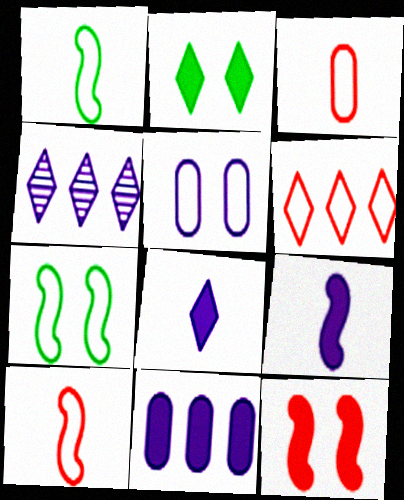[[1, 5, 6], 
[4, 5, 9]]